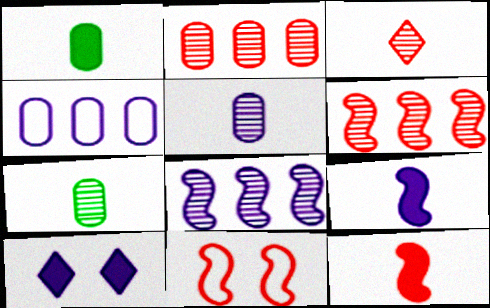[[6, 11, 12]]